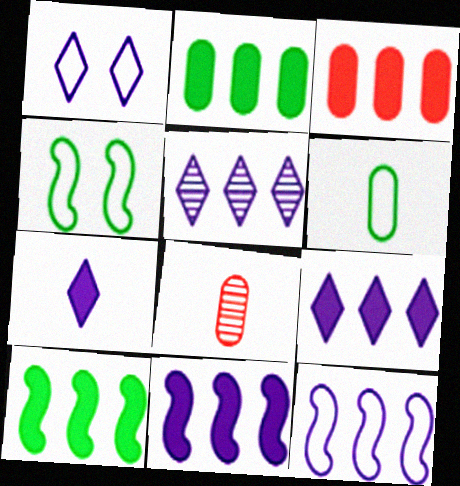[[1, 5, 7], 
[1, 8, 10], 
[3, 9, 10], 
[4, 8, 9]]